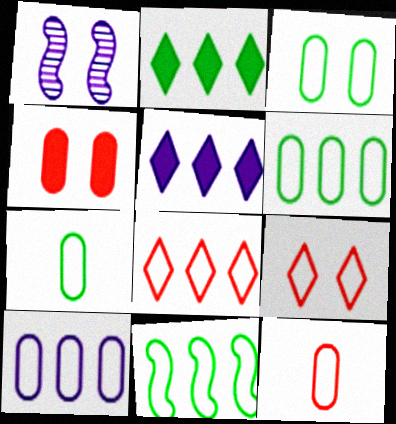[[1, 2, 12], 
[3, 6, 7], 
[3, 10, 12], 
[8, 10, 11]]